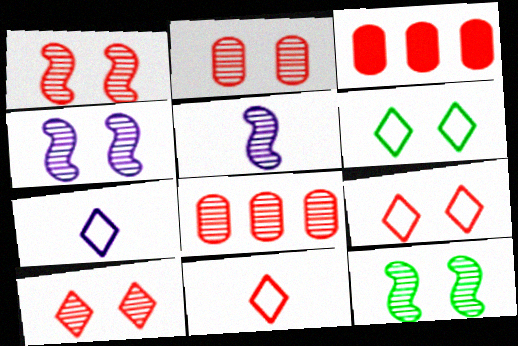[[1, 2, 10], 
[1, 3, 11], 
[1, 4, 12], 
[3, 5, 6], 
[3, 7, 12]]